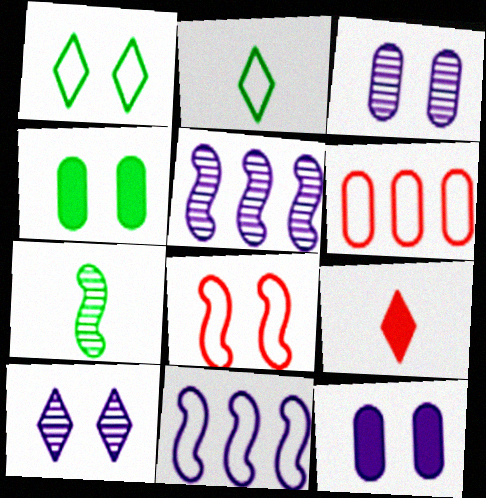[[4, 8, 10]]